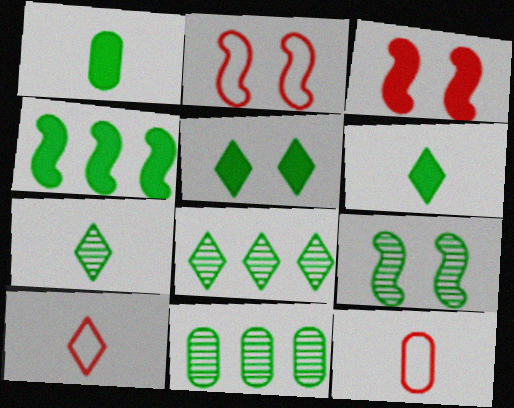[[1, 4, 5], 
[7, 9, 11]]